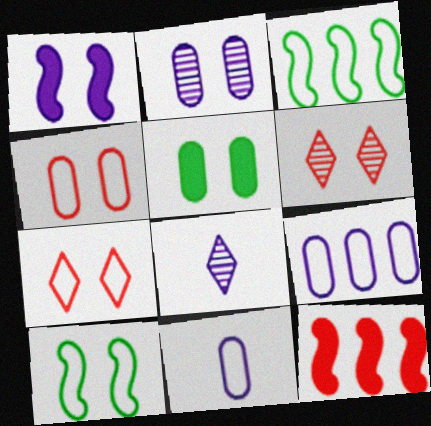[[1, 8, 9], 
[2, 4, 5], 
[3, 7, 11]]